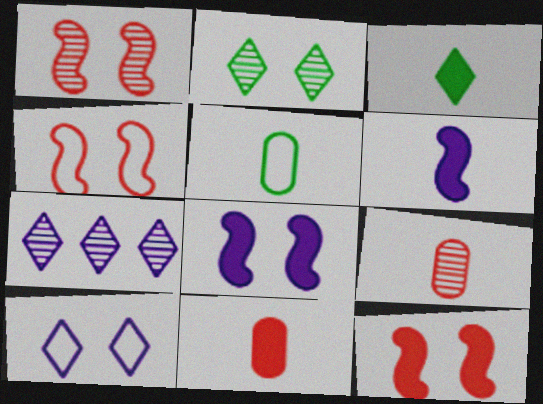[[1, 4, 12], 
[3, 6, 11], 
[5, 7, 12]]